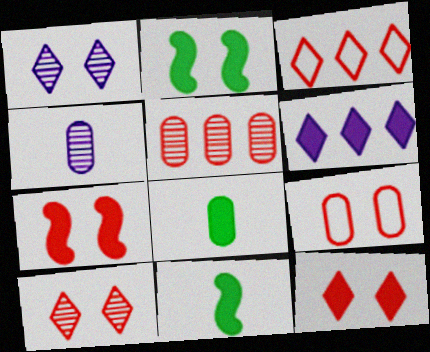[[1, 2, 9], 
[2, 3, 4], 
[6, 7, 8], 
[7, 9, 10]]